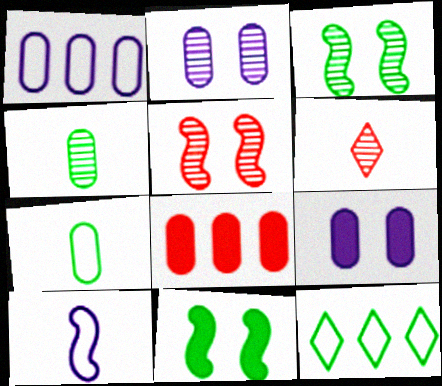[[1, 6, 11], 
[2, 7, 8], 
[4, 11, 12]]